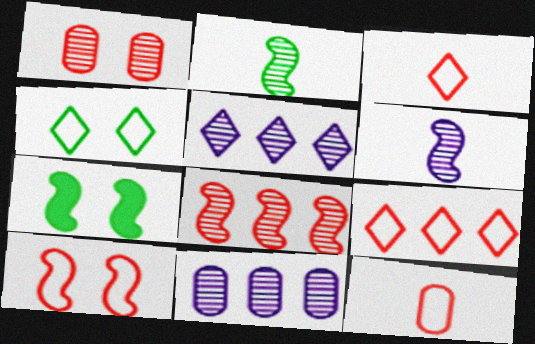[[1, 2, 5], 
[3, 7, 11], 
[5, 7, 12], 
[9, 10, 12]]